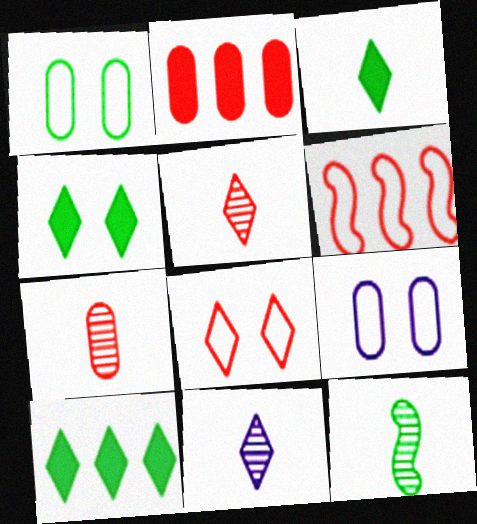[[1, 10, 12], 
[3, 4, 10], 
[7, 11, 12], 
[8, 10, 11]]